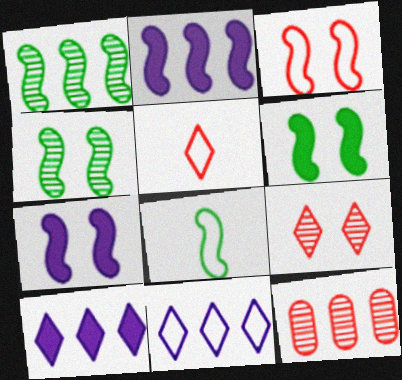[[1, 6, 8], 
[3, 4, 7]]